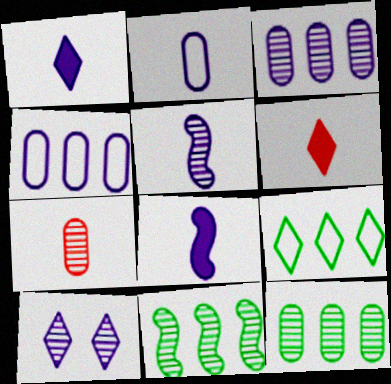[[1, 2, 5], 
[3, 5, 10], 
[4, 8, 10], 
[6, 9, 10], 
[7, 10, 11]]